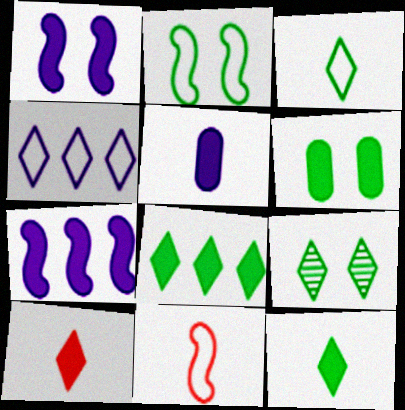[[2, 6, 9], 
[3, 8, 9], 
[4, 9, 10], 
[6, 7, 10]]